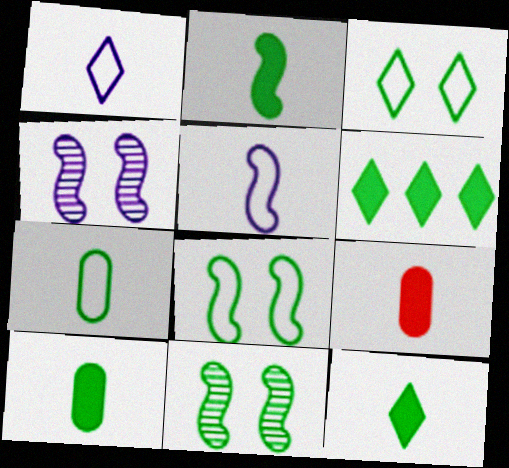[[2, 10, 12], 
[6, 7, 11]]